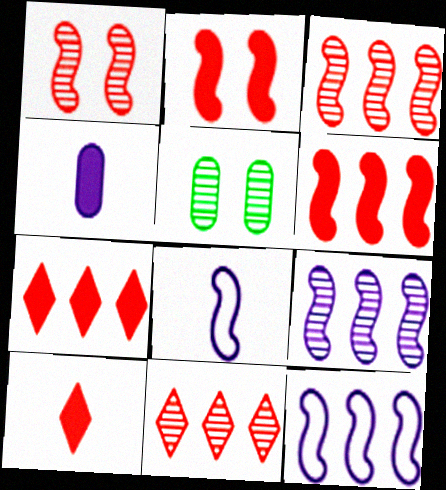[[5, 7, 8], 
[5, 10, 12]]